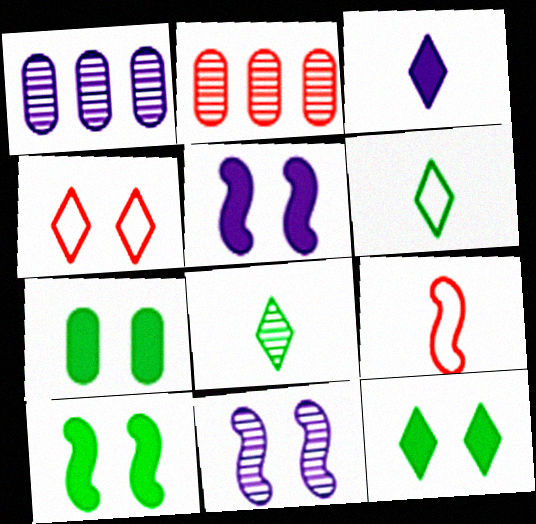[[1, 9, 12], 
[2, 5, 6], 
[2, 8, 11], 
[4, 7, 11], 
[7, 10, 12]]